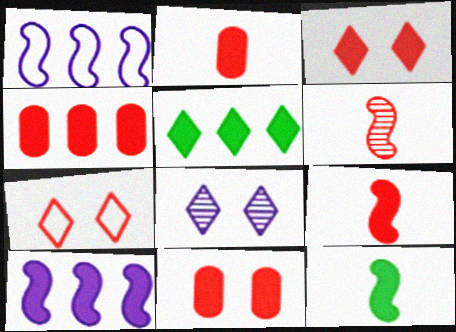[[2, 4, 11], 
[3, 4, 9], 
[4, 5, 10], 
[4, 6, 7]]